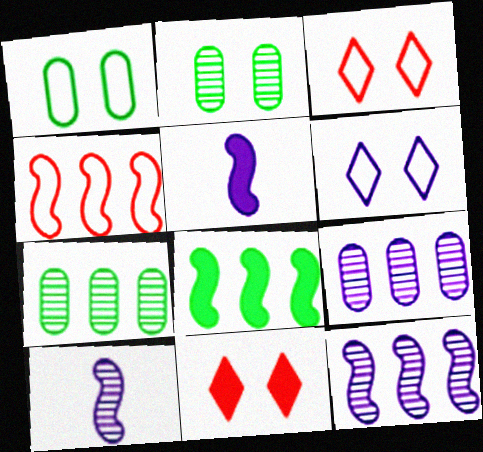[[3, 5, 7], 
[4, 8, 12], 
[5, 6, 9]]